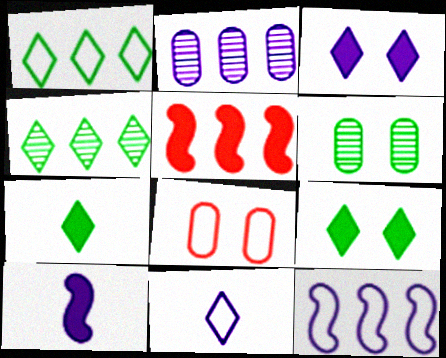[[1, 2, 5], 
[4, 8, 10], 
[5, 6, 11]]